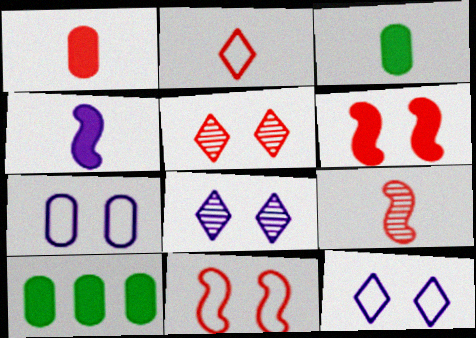[[1, 2, 9], 
[9, 10, 12]]